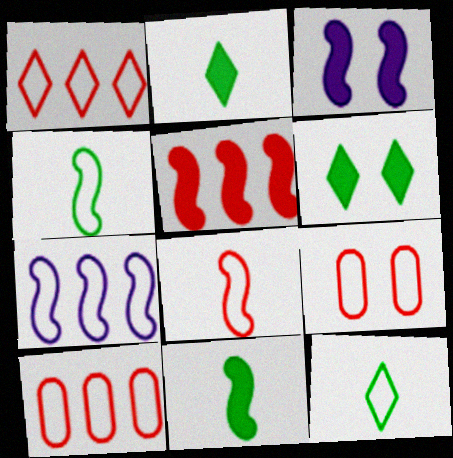[[1, 8, 9], 
[3, 5, 11], 
[7, 9, 12]]